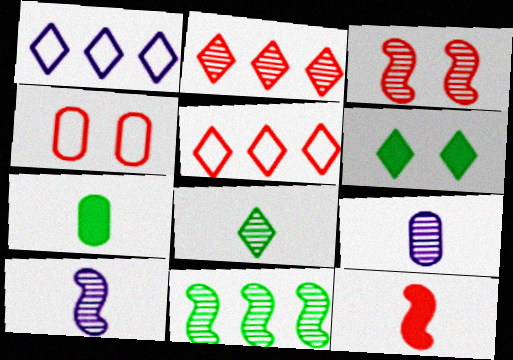[[1, 3, 7], 
[2, 4, 12], 
[3, 10, 11]]